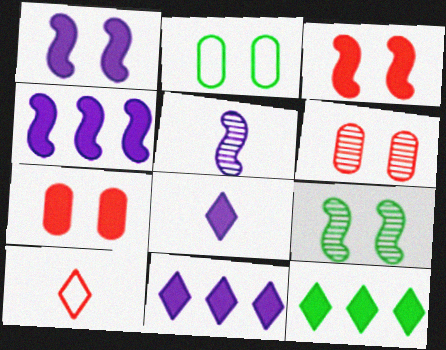[]